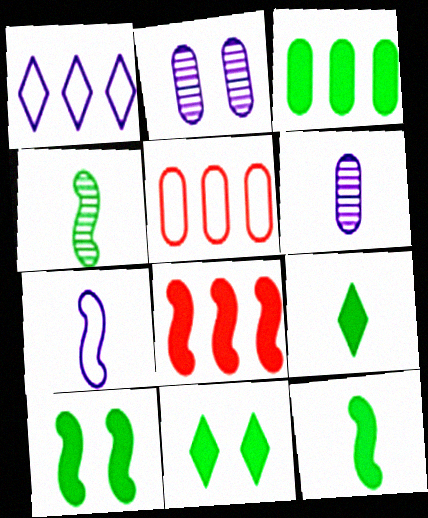[[3, 9, 10], 
[3, 11, 12]]